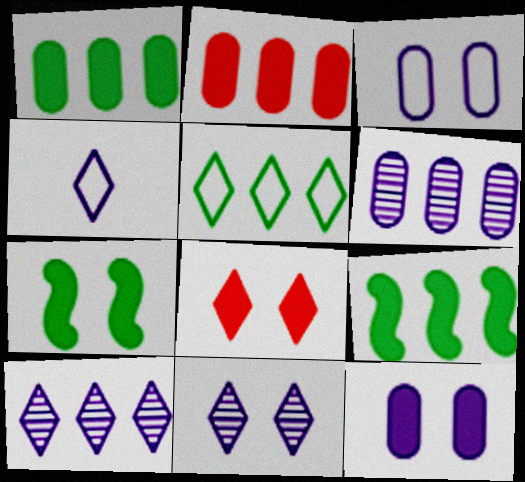[[7, 8, 12]]